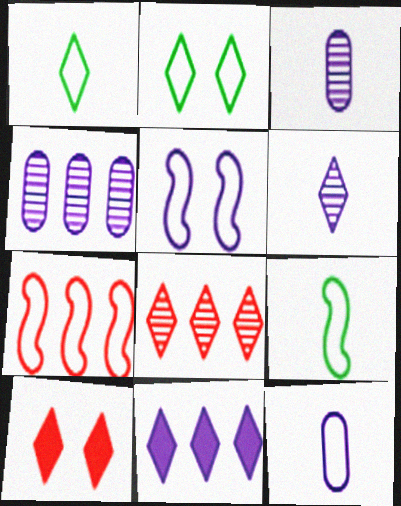[[2, 7, 12], 
[3, 5, 11], 
[4, 9, 10], 
[5, 7, 9]]